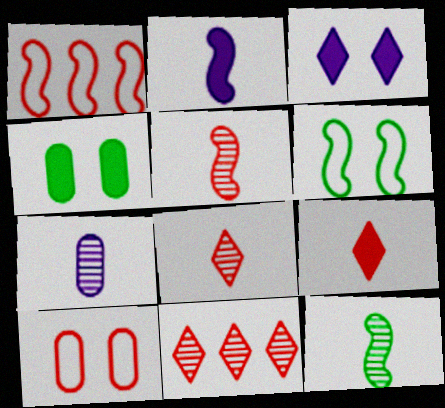[[7, 8, 12]]